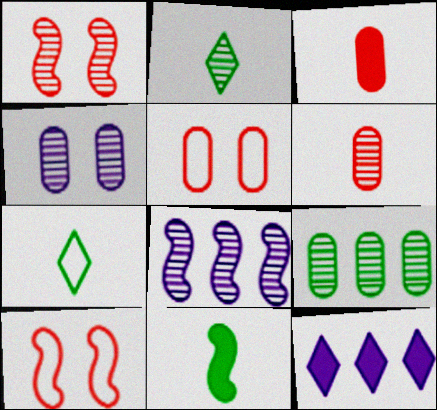[[4, 6, 9], 
[8, 10, 11]]